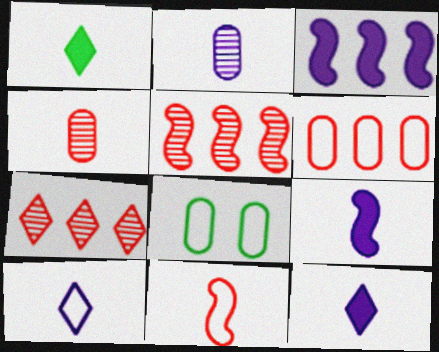[[1, 2, 11], 
[2, 9, 10], 
[5, 8, 12], 
[7, 8, 9]]